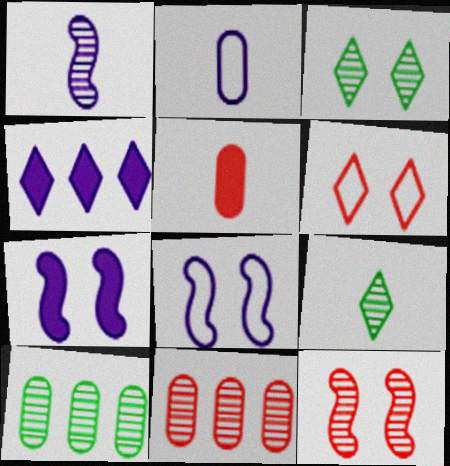[[1, 3, 11], 
[4, 6, 9]]